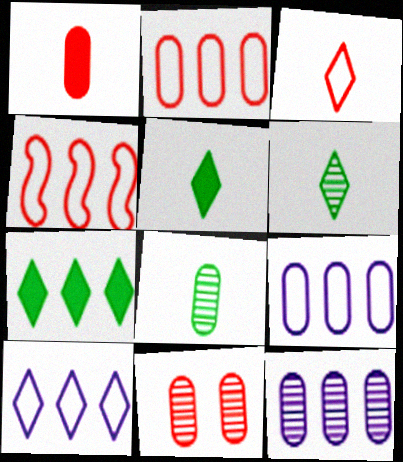[[1, 2, 11], 
[4, 7, 12], 
[8, 11, 12]]